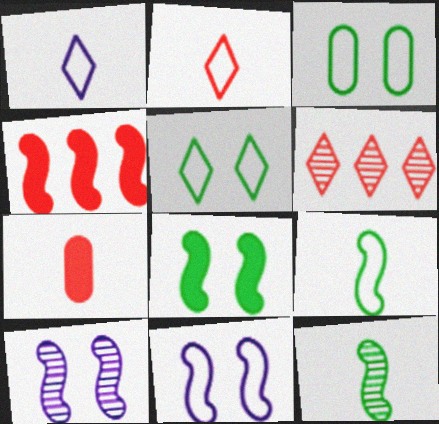[[1, 7, 12], 
[4, 9, 10], 
[4, 11, 12]]